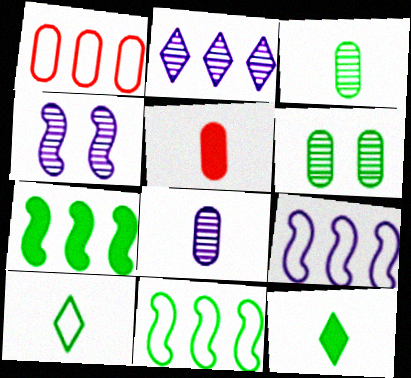[[1, 2, 7], 
[1, 4, 12], 
[2, 4, 8], 
[6, 7, 10], 
[6, 11, 12]]